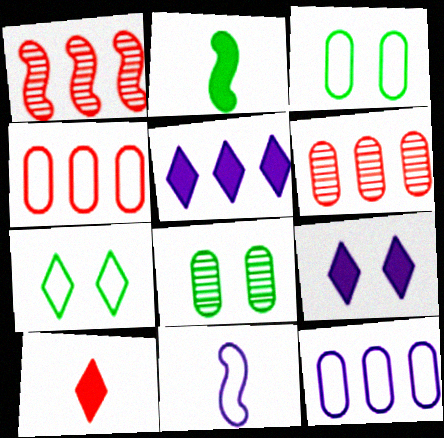[[4, 7, 11]]